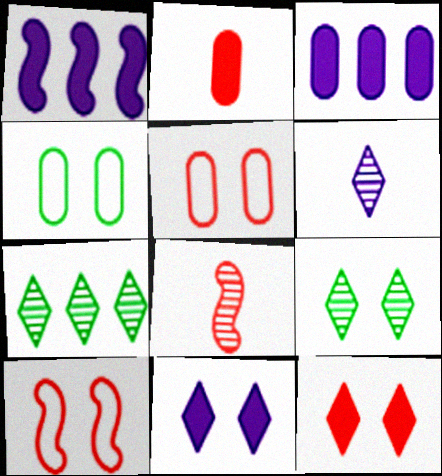[]